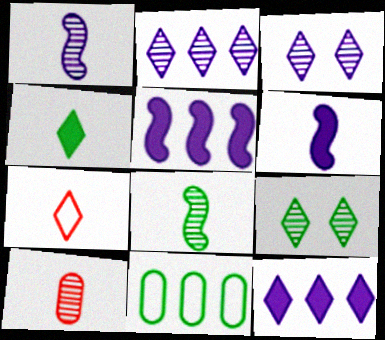[[7, 9, 12]]